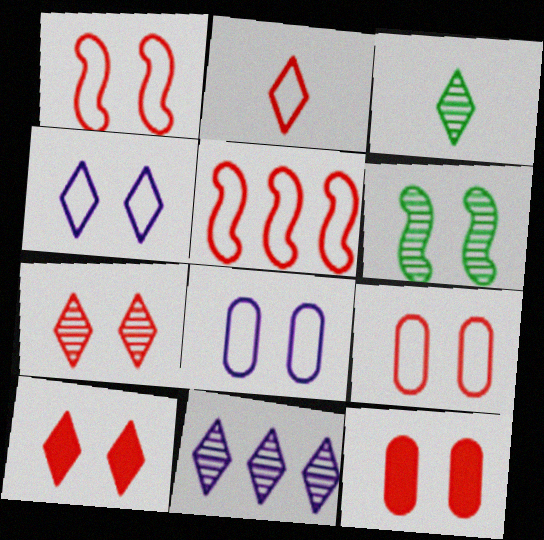[[1, 7, 12], 
[2, 5, 9], 
[3, 7, 11], 
[4, 6, 12], 
[6, 8, 10]]